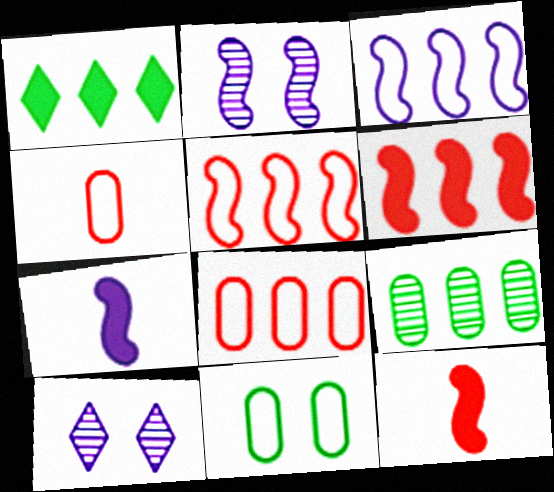[[1, 2, 4], 
[2, 3, 7]]